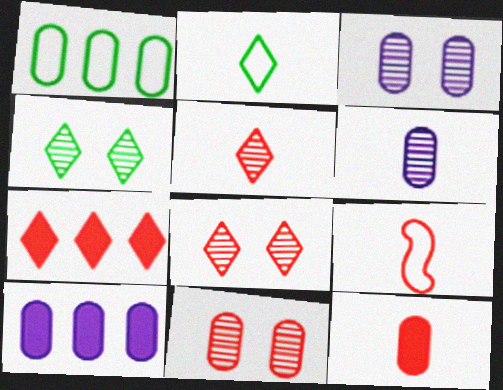[[1, 3, 12], 
[4, 9, 10], 
[5, 9, 12], 
[7, 9, 11]]